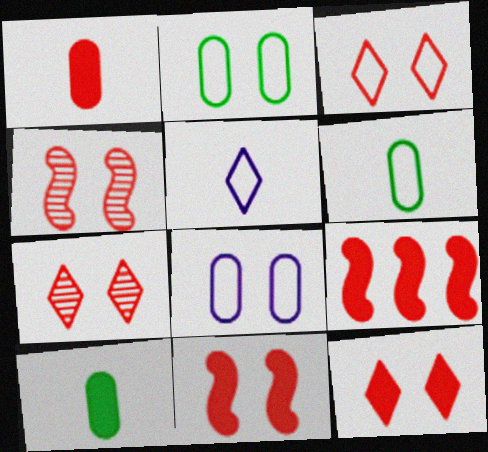[[1, 9, 12], 
[3, 7, 12]]